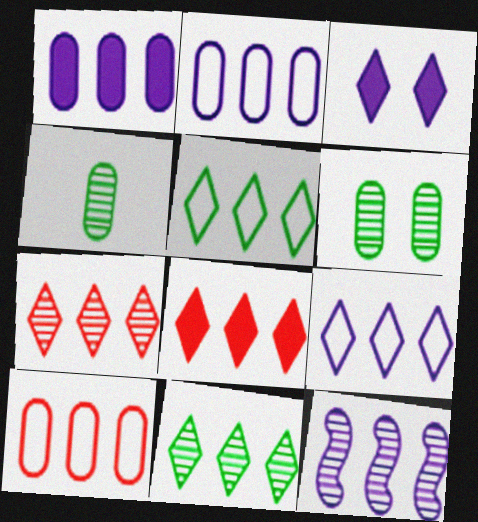[[1, 9, 12], 
[8, 9, 11]]